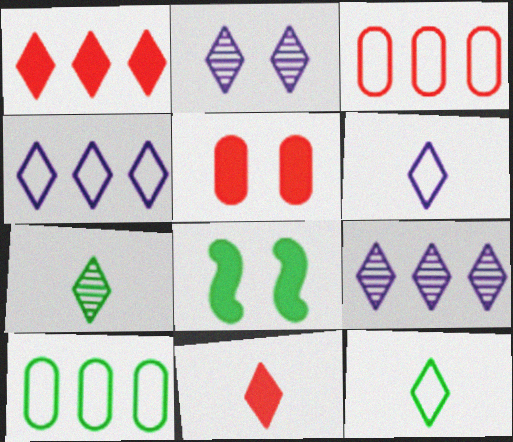[[1, 2, 12], 
[6, 7, 11], 
[7, 8, 10]]